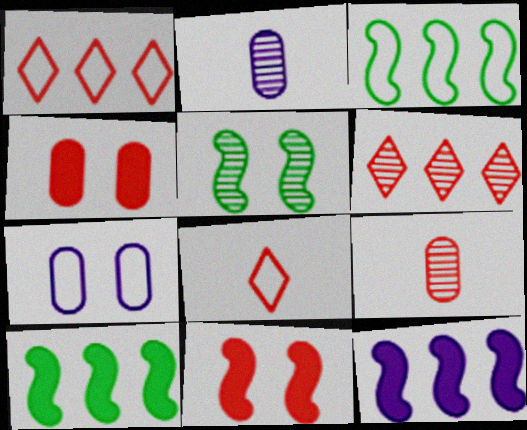[[1, 9, 11], 
[2, 5, 6], 
[3, 7, 8]]